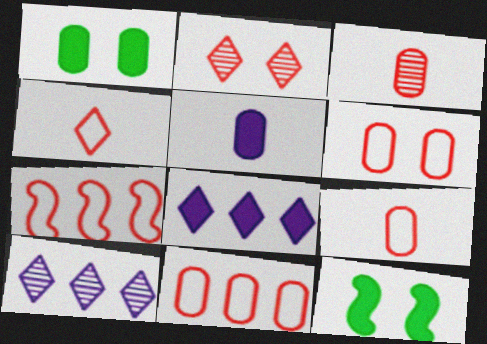[[4, 6, 7], 
[6, 9, 11], 
[9, 10, 12]]